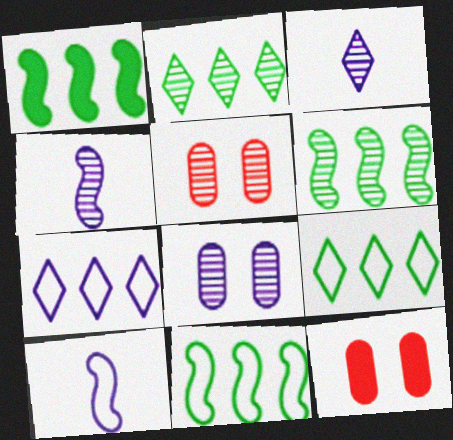[[1, 6, 11], 
[2, 4, 5], 
[2, 10, 12], 
[3, 5, 6], 
[3, 11, 12], 
[4, 9, 12]]